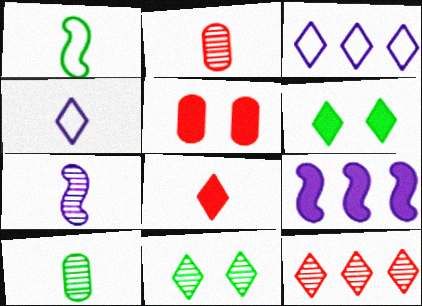[[3, 8, 11], 
[4, 6, 12]]